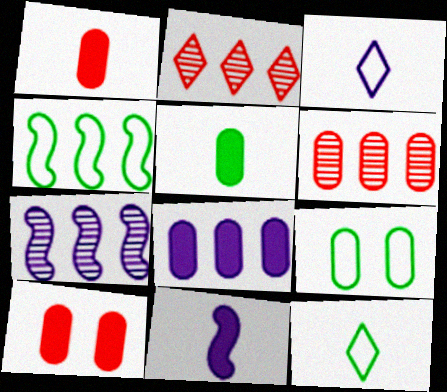[[2, 4, 8], 
[2, 9, 11], 
[4, 9, 12], 
[5, 8, 10], 
[7, 10, 12]]